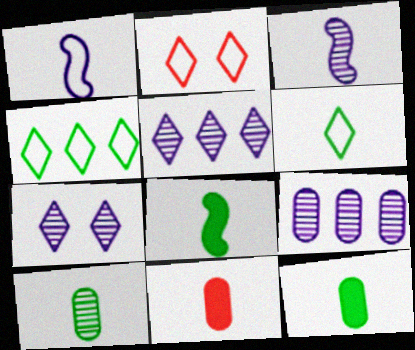[[2, 8, 9], 
[3, 6, 11], 
[3, 7, 9], 
[6, 8, 10]]